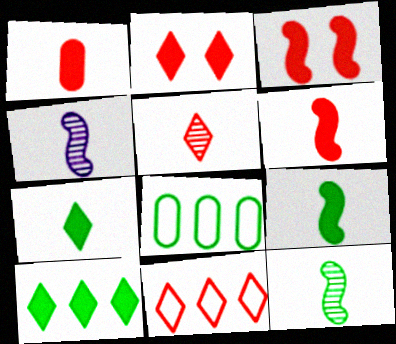[[2, 4, 8], 
[2, 5, 11]]